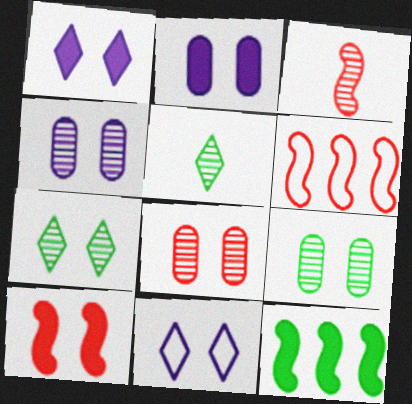[[2, 5, 6], 
[3, 6, 10], 
[4, 8, 9], 
[9, 10, 11]]